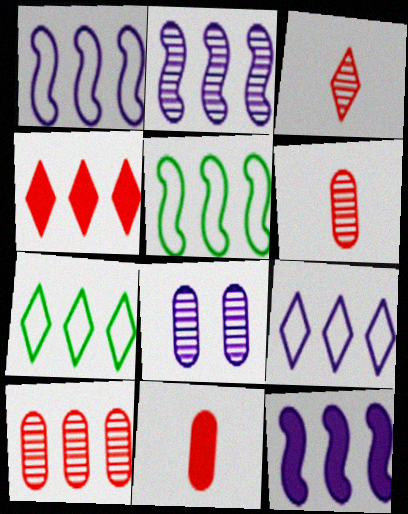[[1, 2, 12], 
[7, 10, 12]]